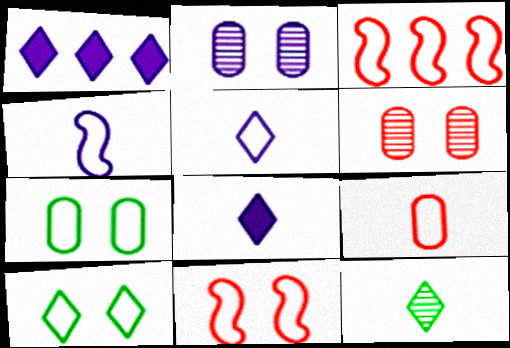[[1, 2, 4], 
[3, 5, 7]]